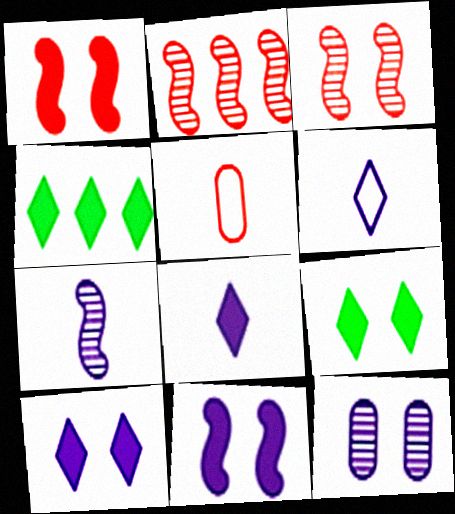[]